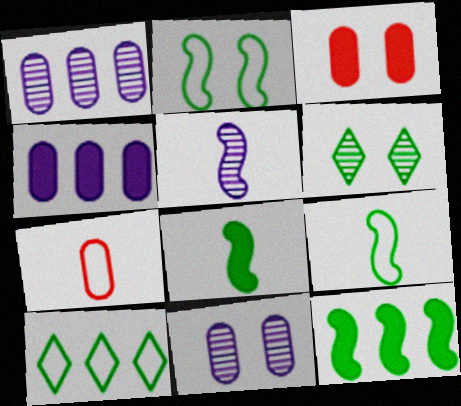[[3, 5, 10]]